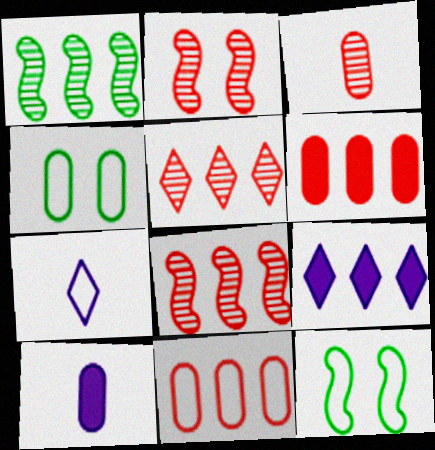[[1, 9, 11], 
[2, 3, 5], 
[3, 9, 12], 
[5, 10, 12], 
[7, 11, 12]]